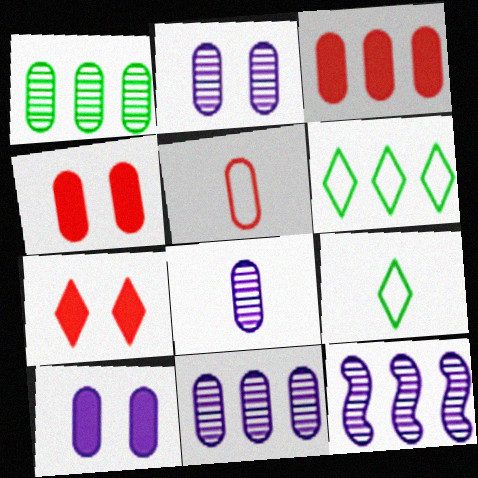[[1, 5, 10], 
[2, 8, 11], 
[3, 6, 12], 
[4, 9, 12]]